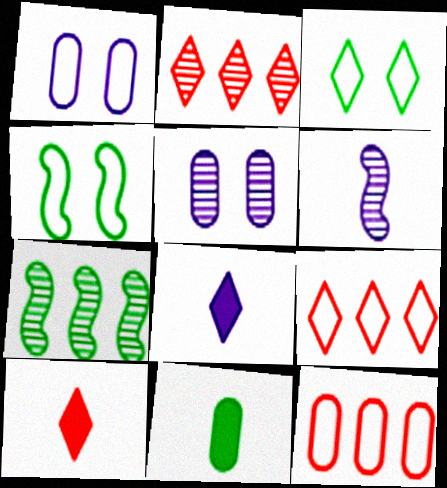[[1, 7, 10], 
[2, 3, 8], 
[3, 7, 11], 
[5, 11, 12]]